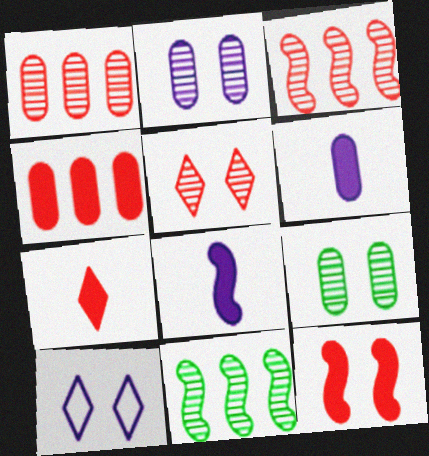[[4, 7, 12], 
[9, 10, 12]]